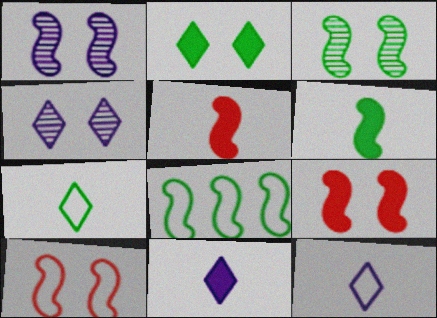[[1, 5, 8], 
[3, 6, 8]]